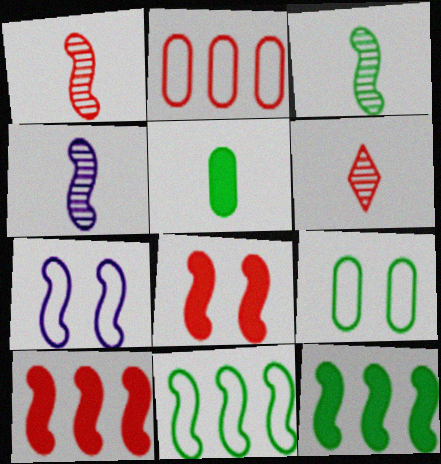[[1, 3, 4], 
[1, 7, 12], 
[2, 6, 8], 
[3, 7, 10], 
[4, 8, 11]]